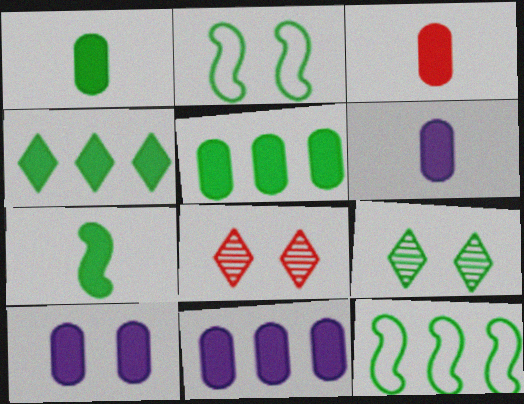[[1, 3, 6], 
[1, 9, 12], 
[2, 8, 10], 
[3, 5, 10], 
[6, 8, 12], 
[6, 10, 11]]